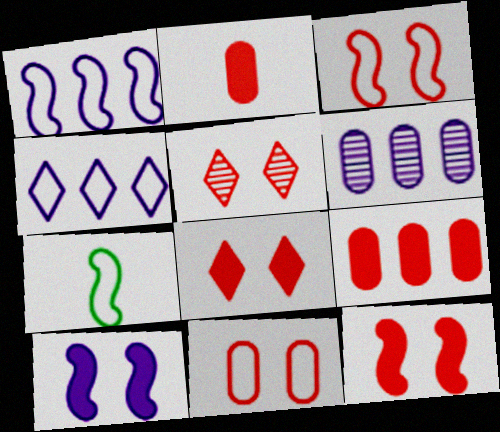[[1, 3, 7], 
[4, 7, 11], 
[5, 11, 12], 
[6, 7, 8]]